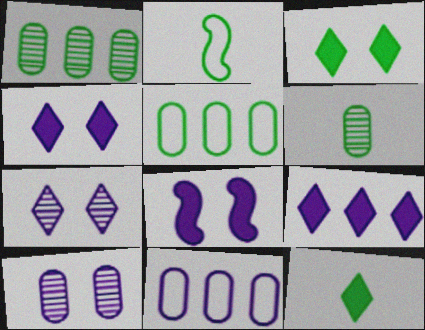[[1, 2, 3], 
[2, 6, 12]]